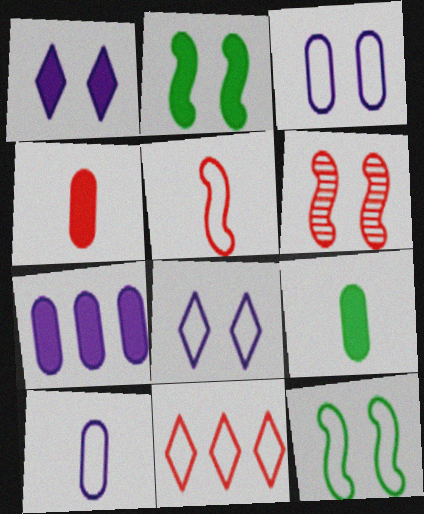[[4, 6, 11], 
[10, 11, 12]]